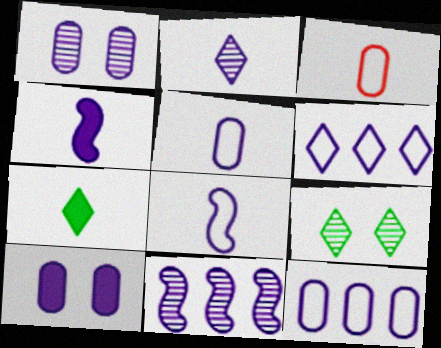[[1, 2, 11], 
[1, 4, 6], 
[2, 4, 5]]